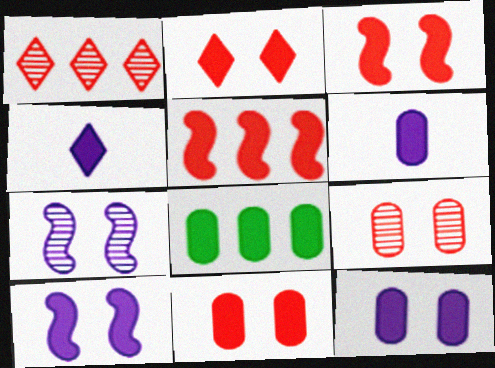[[2, 3, 11], 
[3, 4, 8], 
[6, 8, 11]]